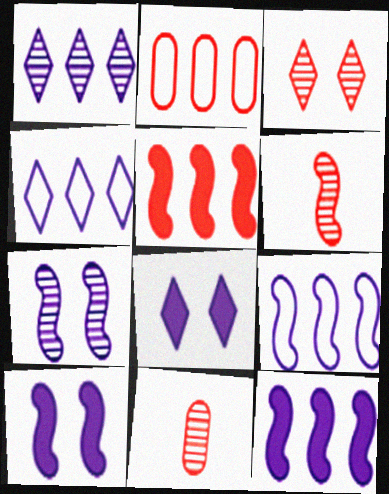[]